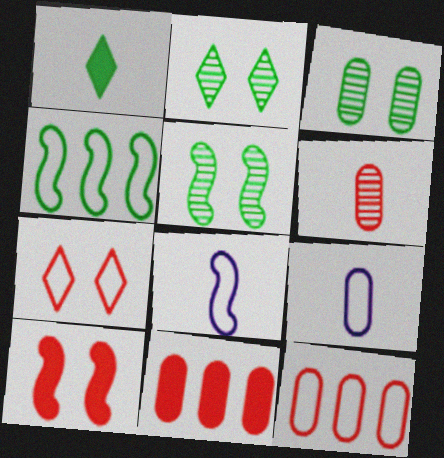[[1, 3, 4], 
[1, 6, 8], 
[2, 3, 5], 
[2, 8, 11], 
[3, 9, 11], 
[4, 7, 9]]